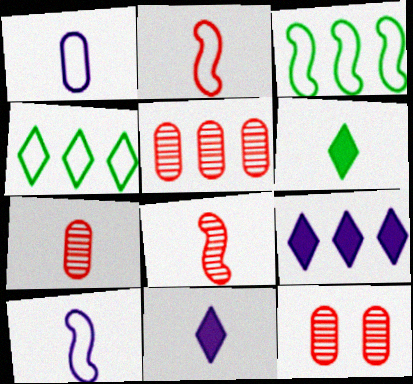[[1, 6, 8], 
[3, 5, 9], 
[3, 11, 12], 
[5, 7, 12], 
[6, 7, 10]]